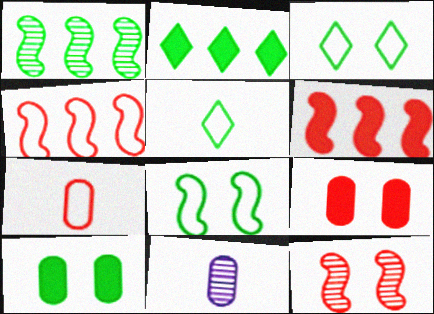[[1, 5, 10], 
[3, 6, 11]]